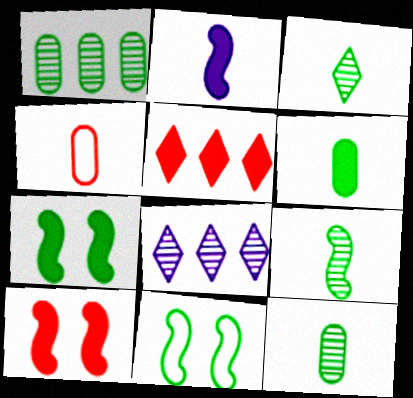[[2, 3, 4], 
[3, 9, 12], 
[4, 7, 8]]